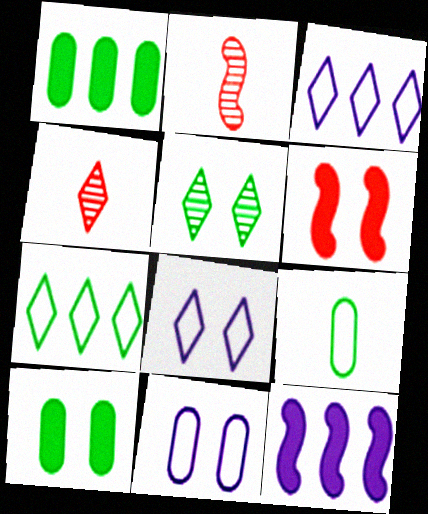[[1, 2, 8], 
[2, 3, 10], 
[5, 6, 11]]